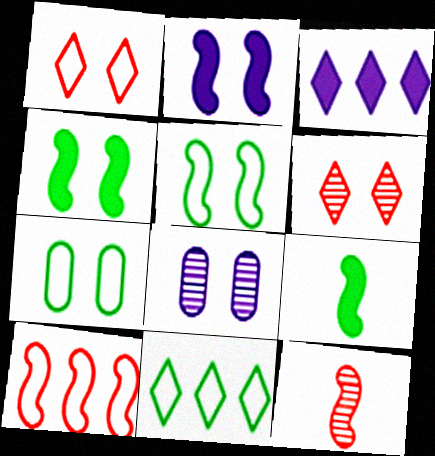[[1, 4, 8], 
[2, 6, 7], 
[3, 7, 12]]